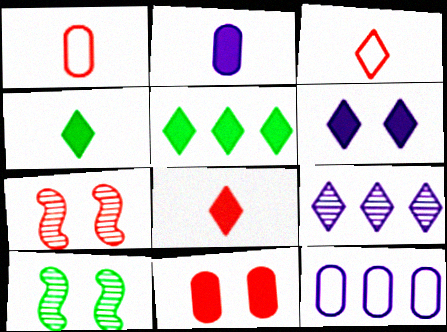[[4, 7, 12], 
[5, 6, 8], 
[8, 10, 12]]